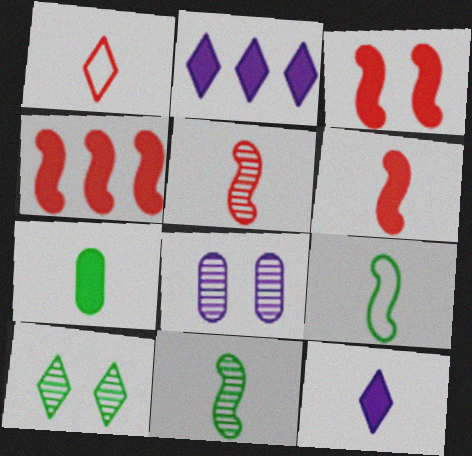[[1, 2, 10], 
[2, 3, 7], 
[3, 4, 6], 
[6, 7, 12]]